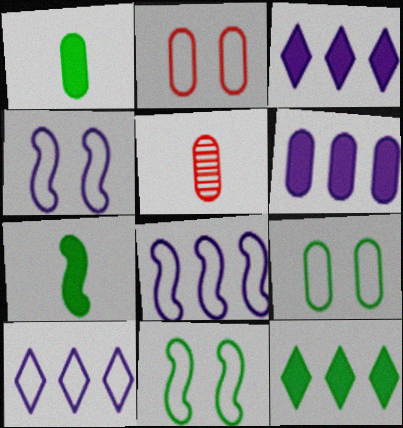[[3, 5, 11], 
[4, 5, 12], 
[5, 6, 9]]